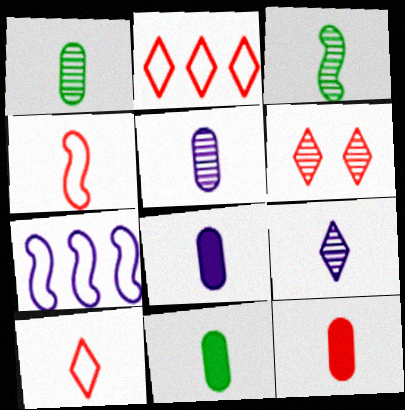[[3, 8, 10], 
[4, 9, 11], 
[6, 7, 11], 
[8, 11, 12]]